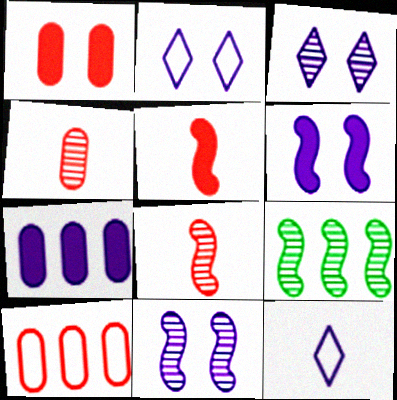[[1, 4, 10], 
[1, 9, 12], 
[3, 4, 9], 
[7, 11, 12], 
[8, 9, 11]]